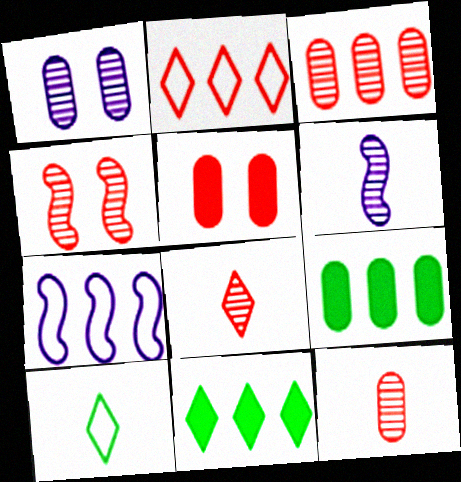[[3, 4, 8], 
[3, 7, 11]]